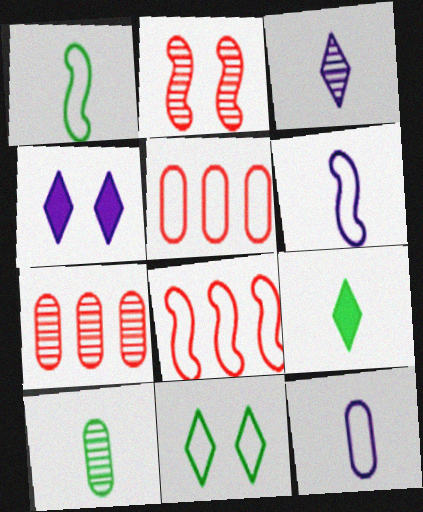[[1, 4, 7], 
[1, 9, 10], 
[4, 8, 10], 
[5, 6, 11], 
[8, 11, 12]]